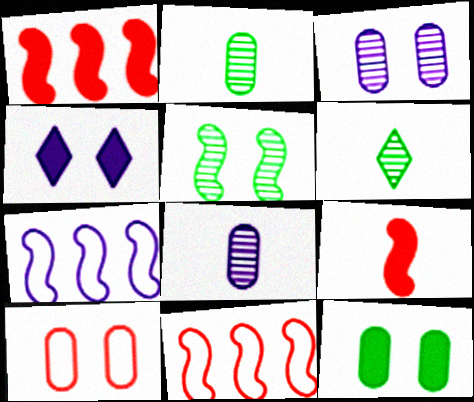[[2, 4, 11], 
[3, 10, 12], 
[4, 5, 10], 
[4, 7, 8], 
[5, 7, 9]]